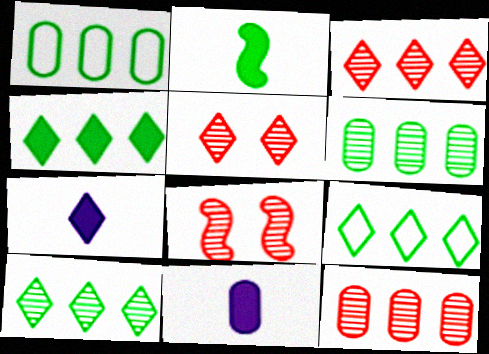[[1, 7, 8], 
[4, 9, 10], 
[5, 7, 9], 
[8, 9, 11]]